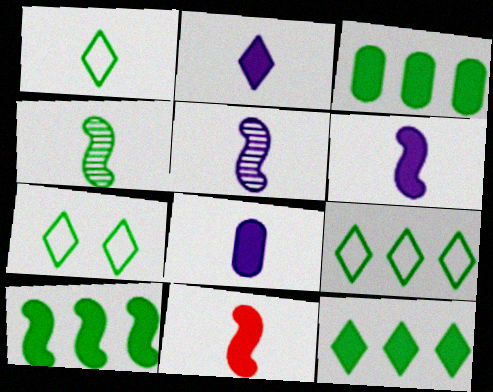[[1, 7, 9], 
[2, 6, 8], 
[3, 4, 7], 
[3, 10, 12]]